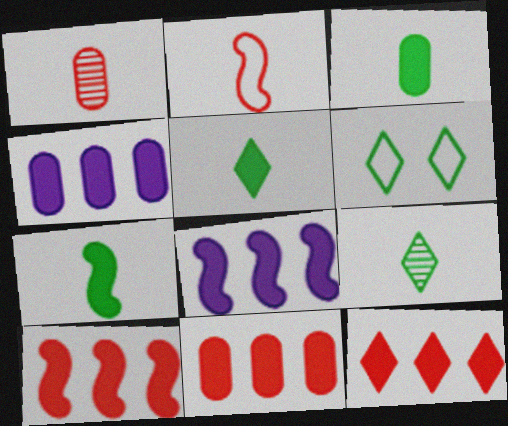[[1, 6, 8], 
[3, 5, 7], 
[10, 11, 12]]